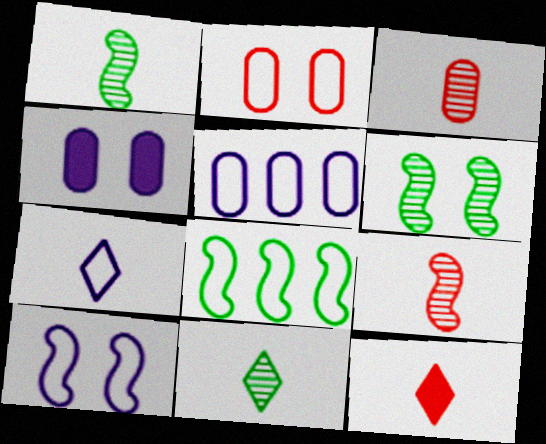[[2, 7, 8], 
[5, 6, 12], 
[5, 7, 10], 
[7, 11, 12]]